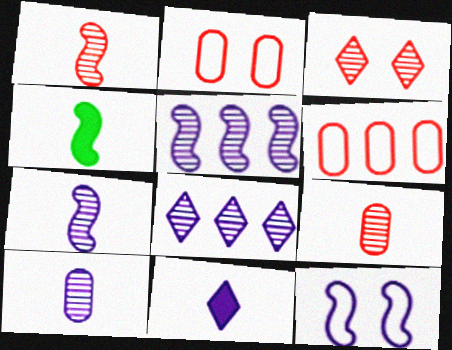[[2, 4, 8]]